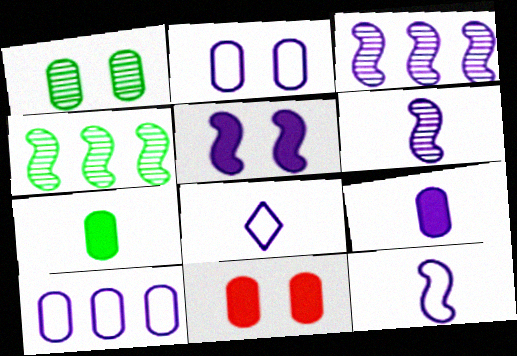[[1, 2, 11], 
[3, 5, 12], 
[4, 8, 11], 
[6, 8, 9]]